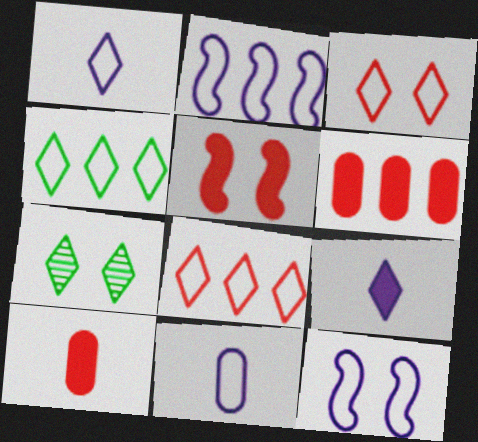[[1, 3, 4], 
[2, 7, 10], 
[7, 8, 9]]